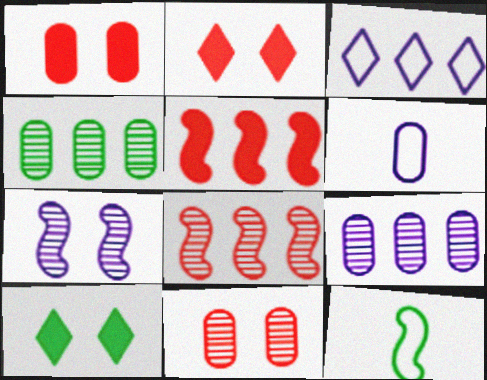[[1, 4, 6], 
[2, 9, 12], 
[3, 4, 5], 
[4, 10, 12], 
[5, 7, 12], 
[6, 8, 10]]